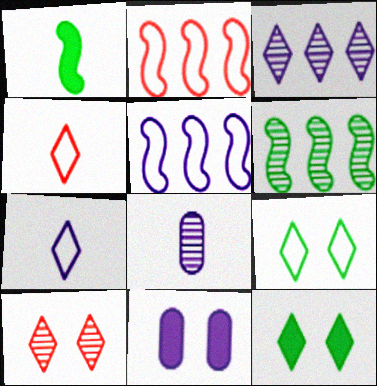[[1, 4, 8], 
[2, 8, 12], 
[3, 4, 12], 
[4, 6, 11], 
[6, 8, 10]]